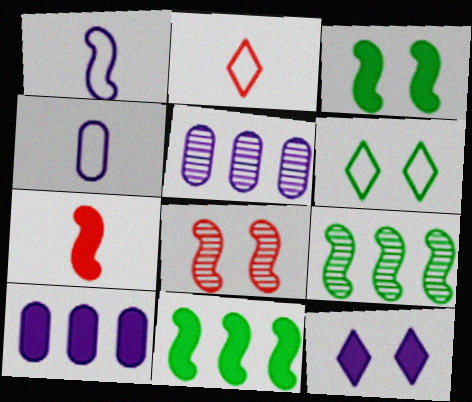[[1, 5, 12], 
[1, 8, 11], 
[2, 3, 5], 
[5, 6, 7]]